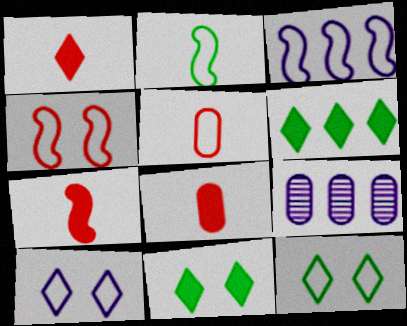[[1, 7, 8], 
[2, 3, 4], 
[3, 5, 12], 
[7, 9, 12]]